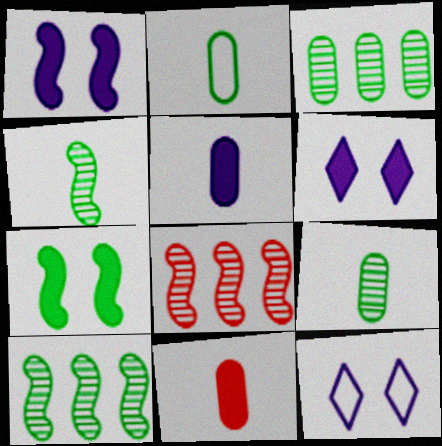[[2, 6, 8], 
[10, 11, 12]]